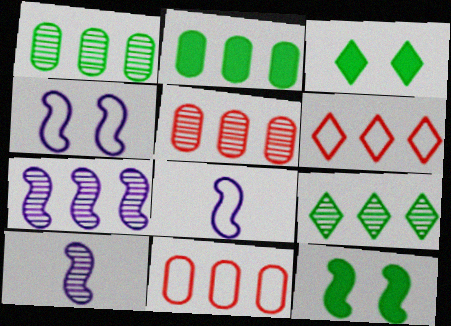[[2, 6, 7], 
[3, 5, 8], 
[3, 10, 11], 
[5, 7, 9]]